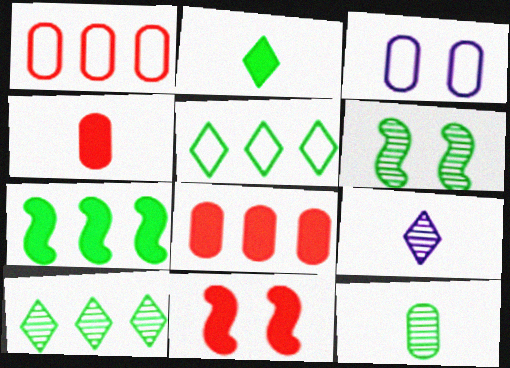[[3, 8, 12], 
[6, 10, 12]]